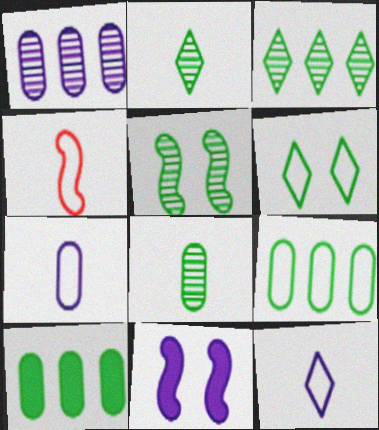[[1, 11, 12], 
[3, 5, 8]]